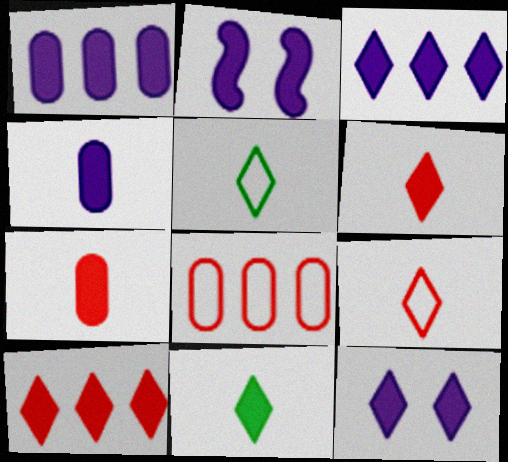[[2, 3, 4], 
[10, 11, 12]]